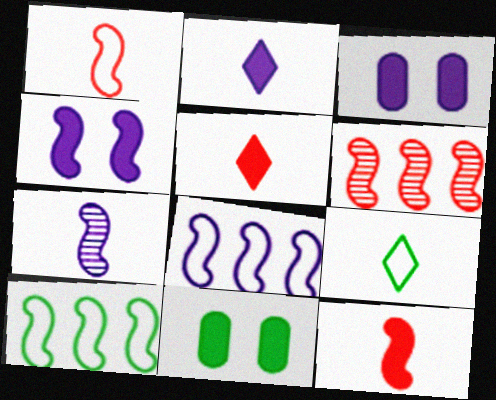[[3, 6, 9], 
[4, 7, 8]]